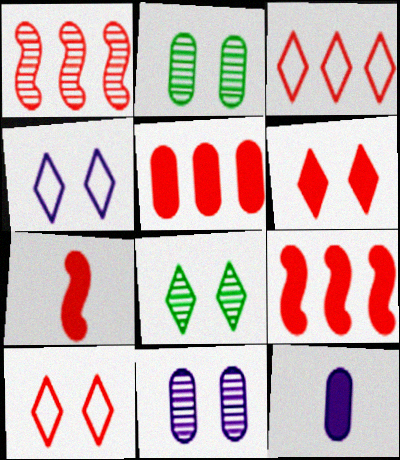[[1, 3, 5], 
[4, 6, 8], 
[5, 6, 7]]